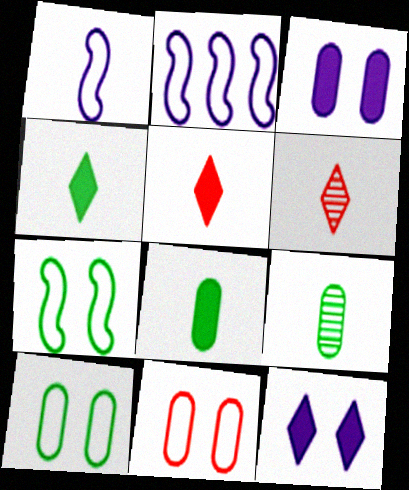[[1, 5, 9], 
[1, 6, 8]]